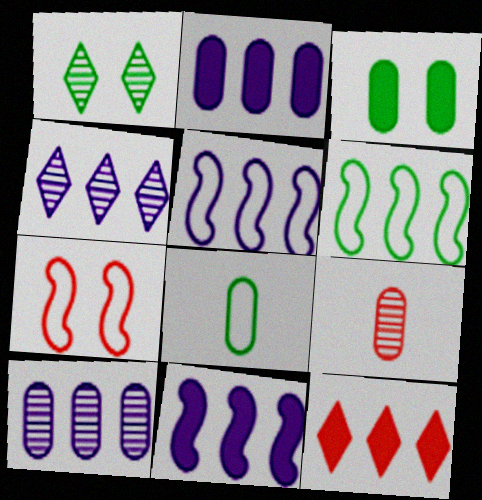[[2, 4, 5], 
[6, 10, 12], 
[7, 9, 12]]